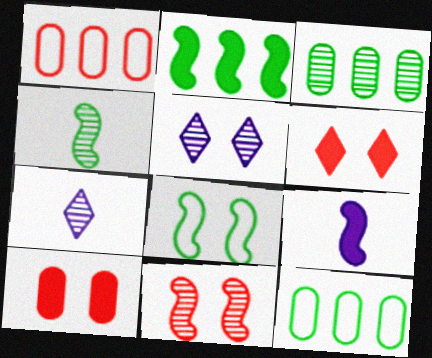[[2, 4, 8], 
[3, 7, 11], 
[5, 8, 10]]